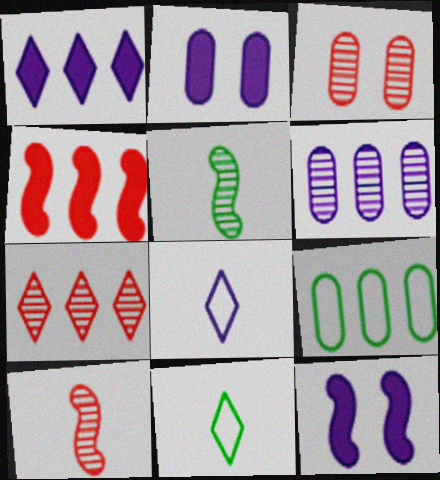[[3, 7, 10], 
[6, 8, 12]]